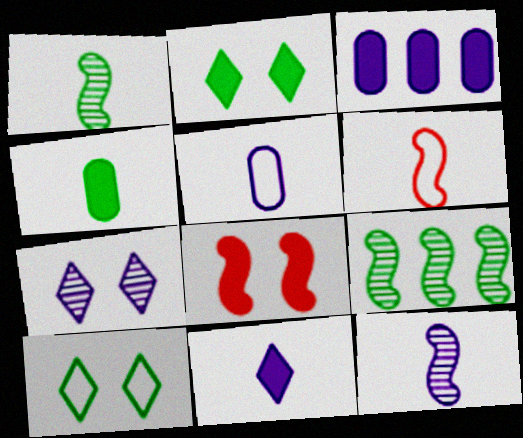[[4, 9, 10], 
[5, 11, 12]]